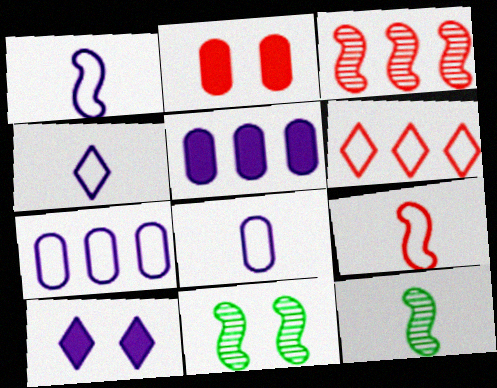[[1, 4, 8]]